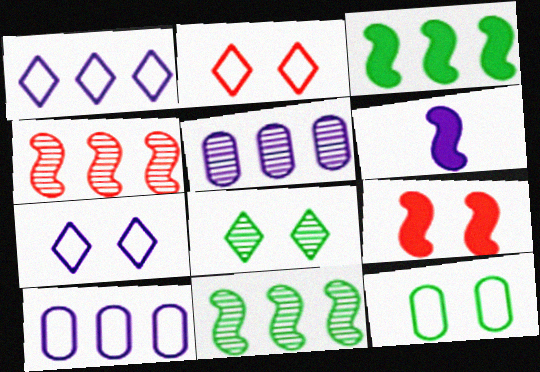[[3, 6, 9], 
[5, 6, 7]]